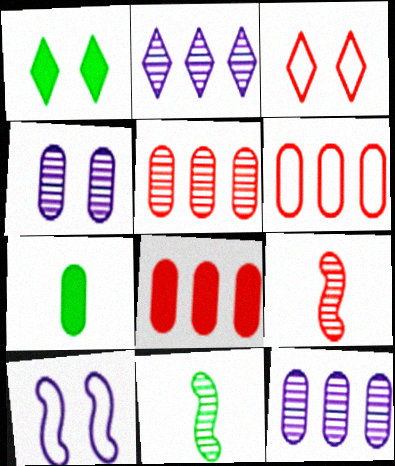[[3, 8, 9], 
[4, 6, 7], 
[5, 6, 8]]